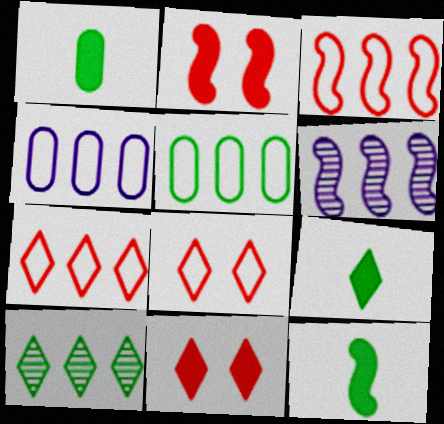[[1, 6, 8], 
[1, 9, 12]]